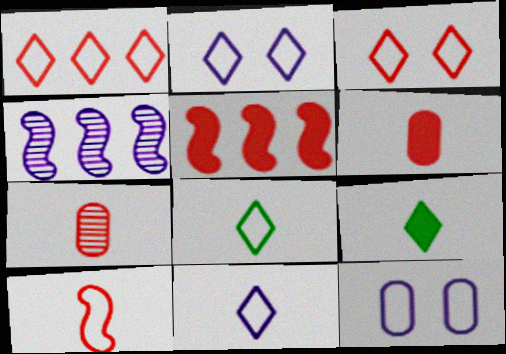[[1, 2, 8], 
[3, 5, 7]]